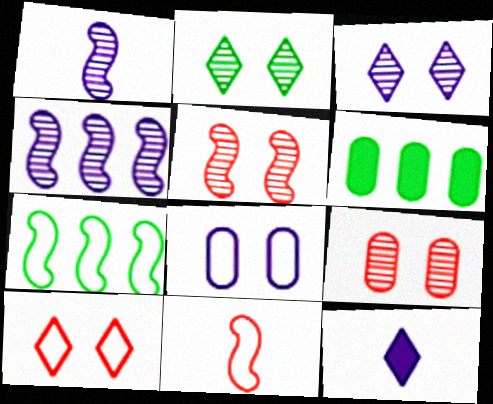[[1, 6, 10], 
[3, 6, 11], 
[4, 8, 12], 
[7, 9, 12]]